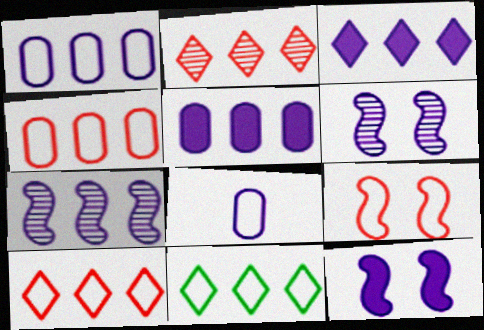[[1, 3, 7], 
[2, 3, 11], 
[3, 6, 8], 
[8, 9, 11]]